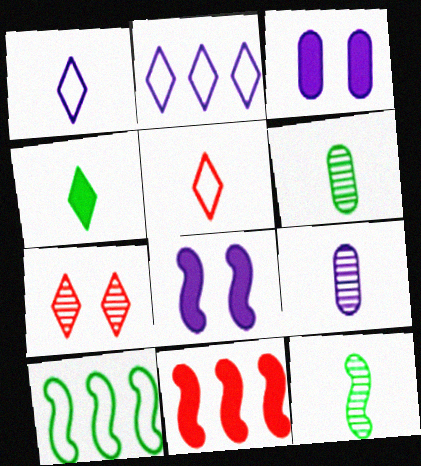[[2, 4, 7], 
[2, 8, 9], 
[3, 4, 11]]